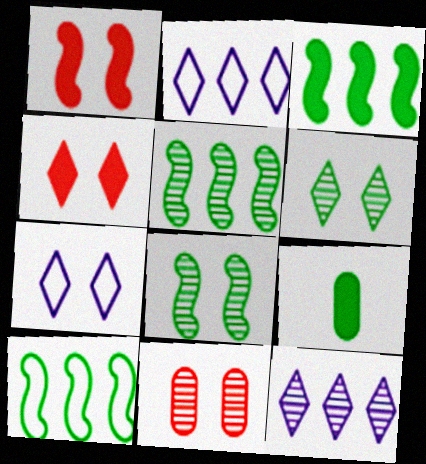[[3, 5, 10], 
[4, 6, 7], 
[6, 9, 10]]